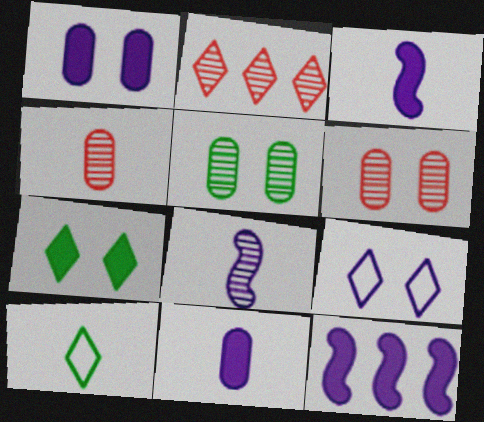[[2, 5, 8], 
[3, 4, 10], 
[6, 10, 12]]